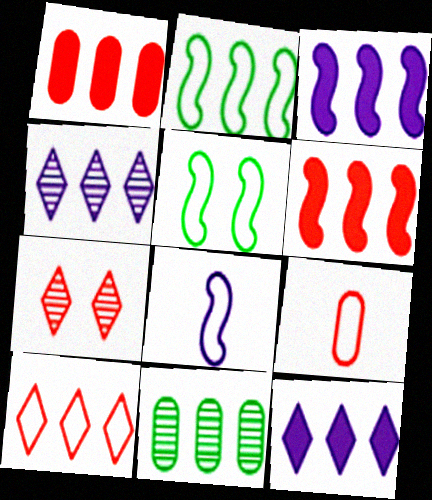[[1, 2, 4], 
[3, 10, 11], 
[6, 7, 9]]